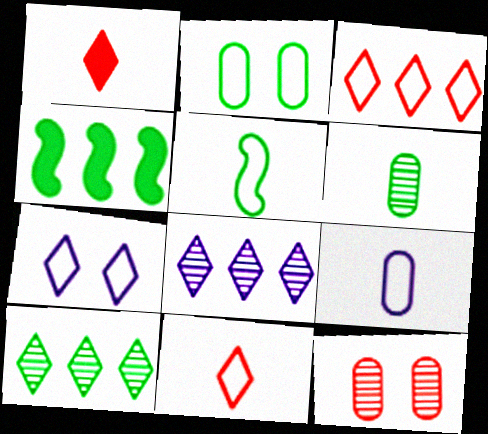[[1, 7, 10], 
[5, 9, 11]]